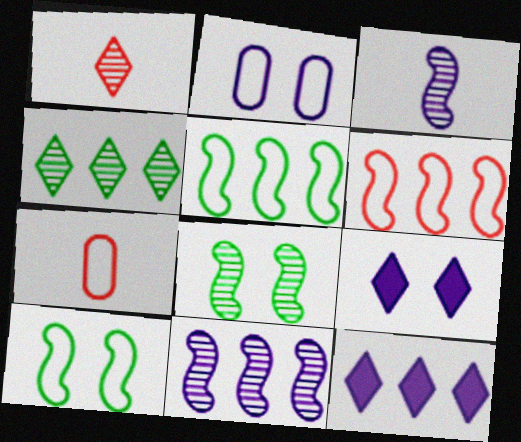[[2, 3, 12], 
[7, 8, 12]]